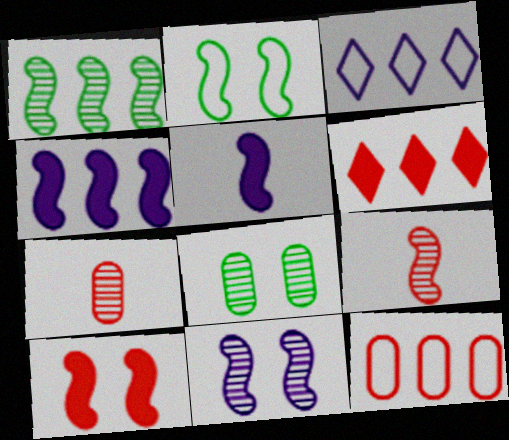[[1, 9, 11], 
[2, 4, 9], 
[2, 10, 11]]